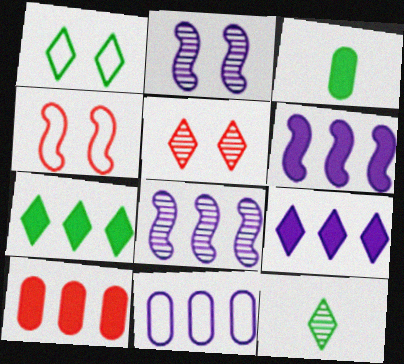[[1, 7, 12], 
[6, 7, 10], 
[8, 9, 11]]